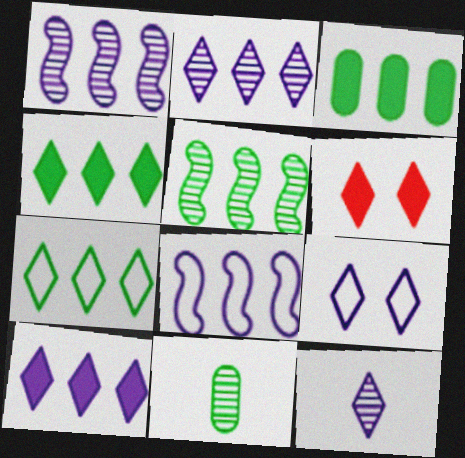[[3, 5, 7], 
[6, 7, 12], 
[6, 8, 11], 
[9, 10, 12]]